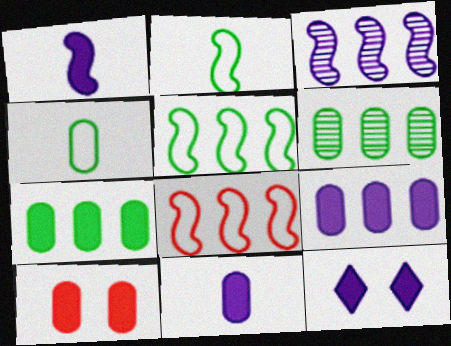[[1, 9, 12], 
[7, 10, 11]]